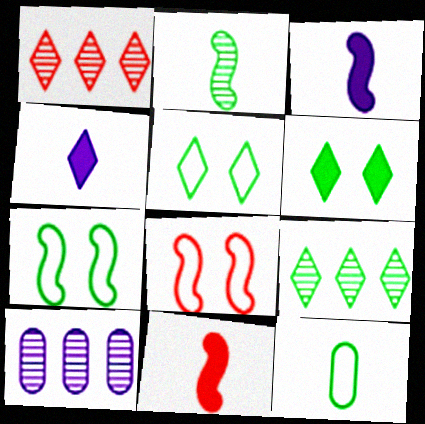[[1, 4, 5], 
[5, 10, 11]]